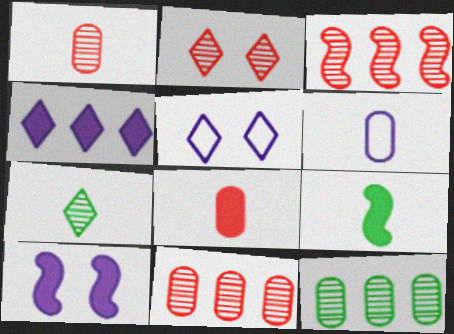[[1, 2, 3], 
[5, 9, 11]]